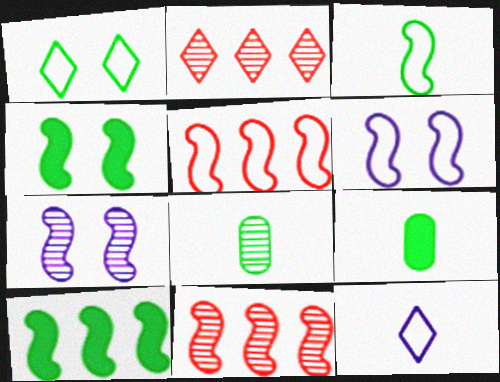[[1, 8, 10], 
[2, 6, 9], 
[2, 7, 8], 
[3, 5, 6]]